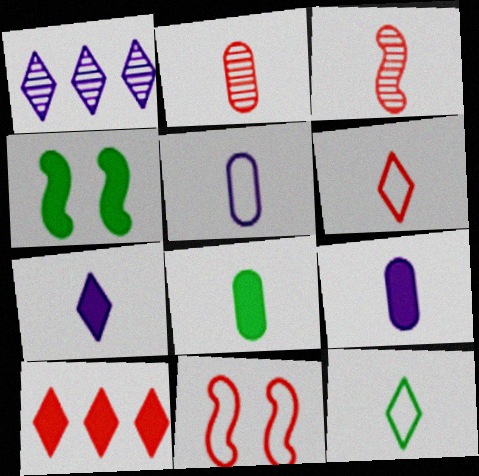[[1, 8, 11], 
[2, 5, 8], 
[2, 10, 11], 
[3, 9, 12], 
[4, 9, 10]]